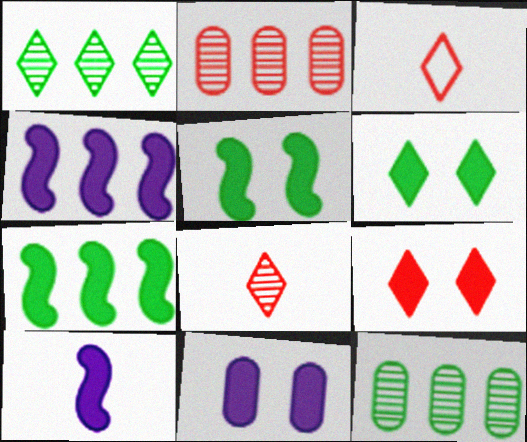[[5, 9, 11]]